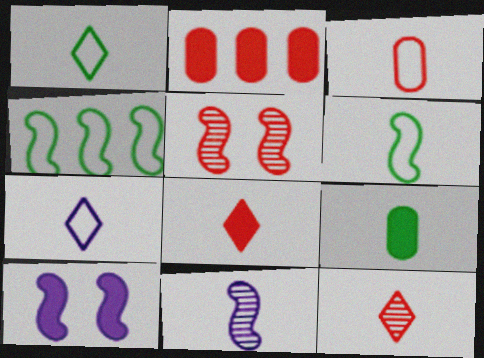[[3, 6, 7]]